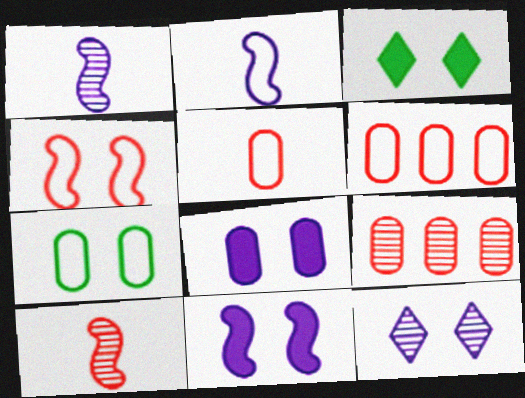[[1, 3, 6], 
[2, 3, 9]]